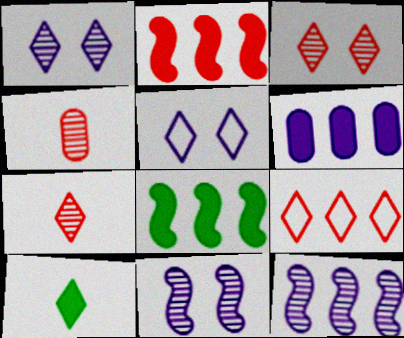[[1, 9, 10], 
[4, 5, 8]]